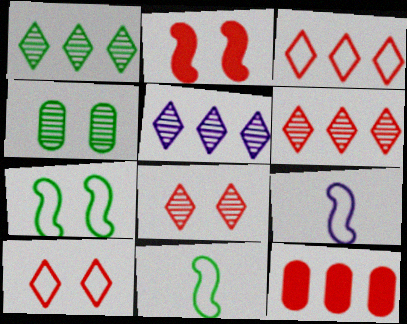[[1, 5, 6]]